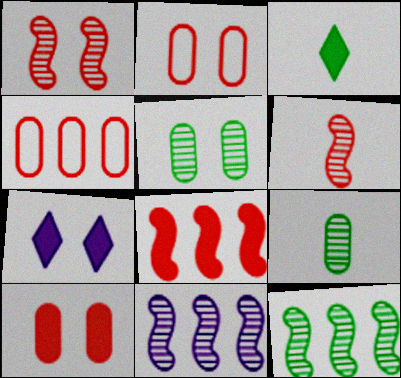[[2, 3, 11]]